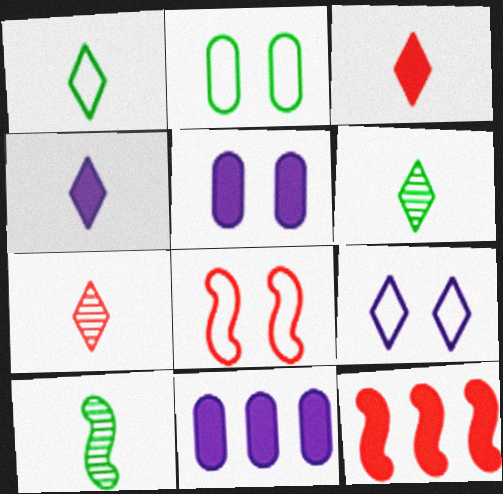[[1, 4, 7], 
[2, 8, 9], 
[6, 8, 11]]